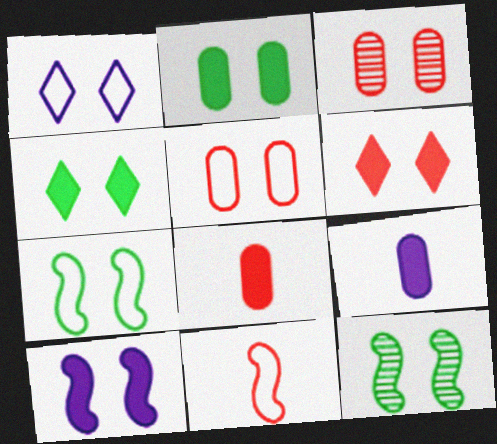[[1, 5, 7], 
[2, 6, 10]]